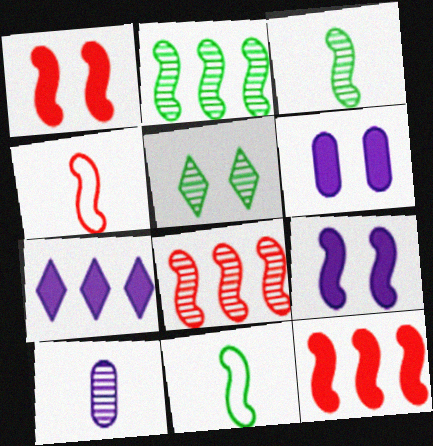[[1, 4, 8], 
[2, 4, 9], 
[5, 8, 10], 
[8, 9, 11]]